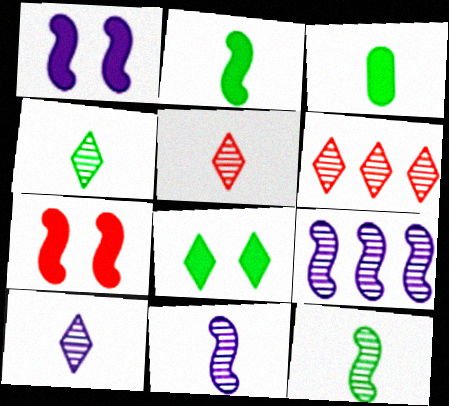[[4, 5, 10]]